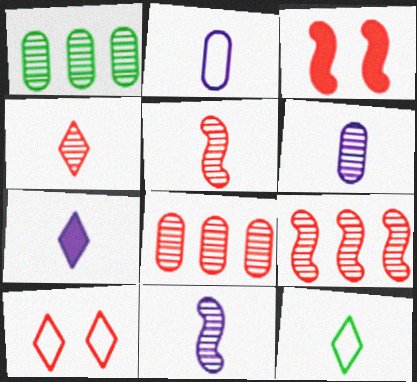[[2, 7, 11], 
[4, 7, 12]]